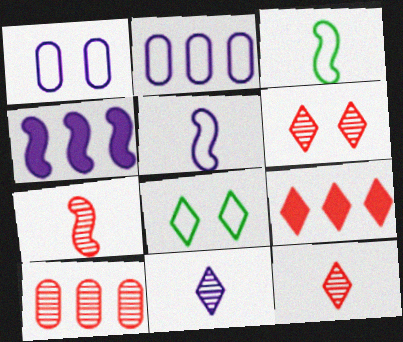[[1, 4, 11], 
[6, 7, 10], 
[8, 9, 11]]